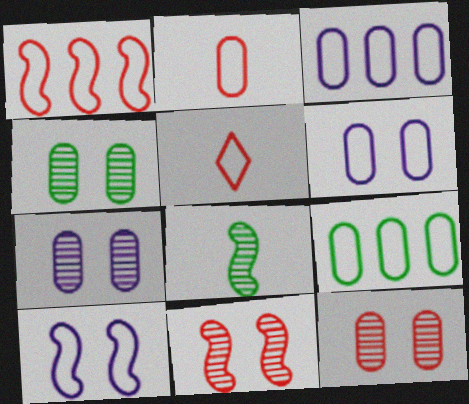[[2, 6, 9], 
[4, 7, 12], 
[5, 9, 10]]